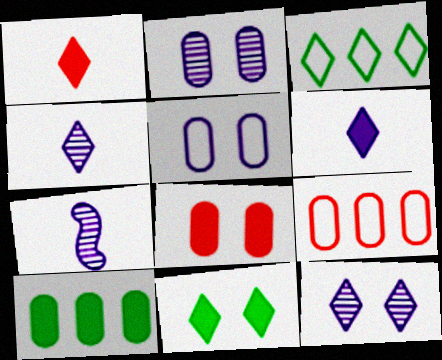[[1, 3, 12], 
[3, 7, 8], 
[7, 9, 11]]